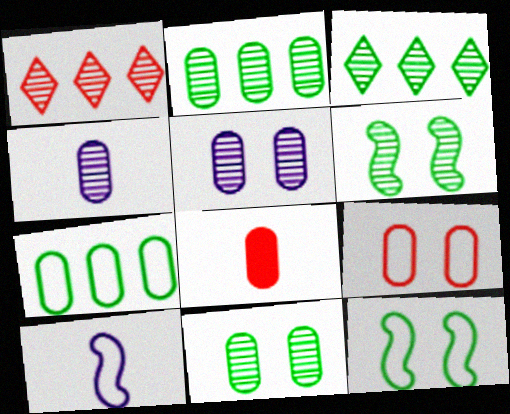[[1, 4, 6], 
[5, 7, 8]]